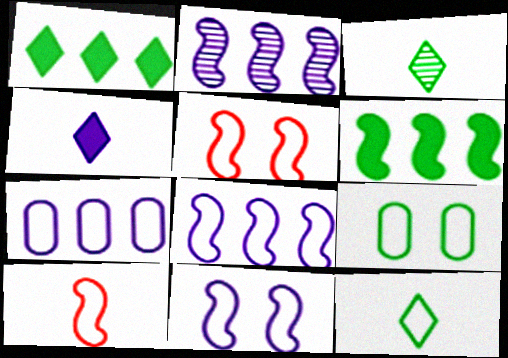[[3, 6, 9], 
[5, 7, 12]]